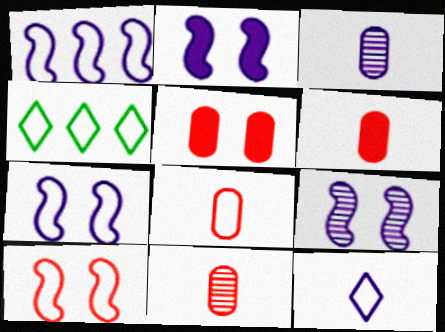[[2, 4, 11], 
[2, 7, 9], 
[4, 6, 9], 
[4, 7, 8], 
[6, 8, 11]]